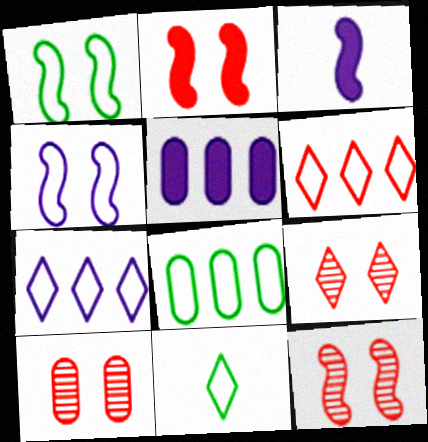[[1, 8, 11], 
[3, 8, 9], 
[5, 11, 12], 
[9, 10, 12]]